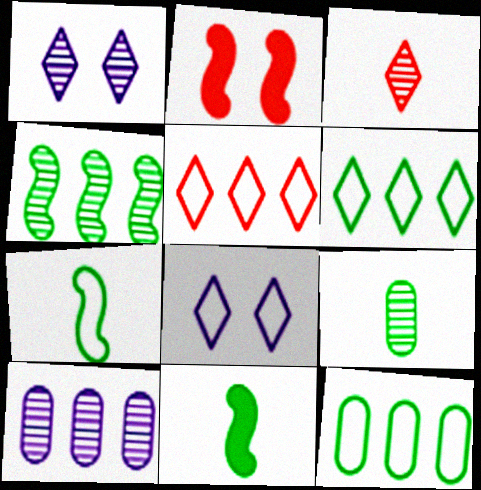[]